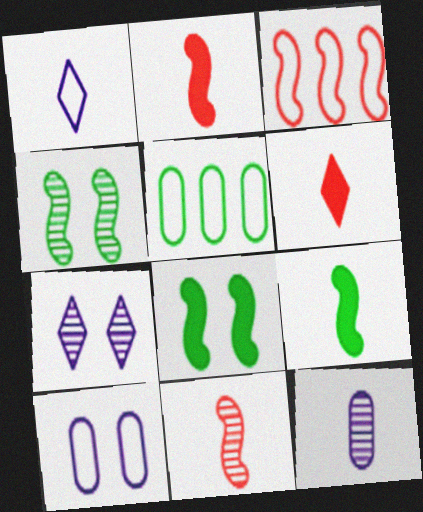[[2, 5, 7]]